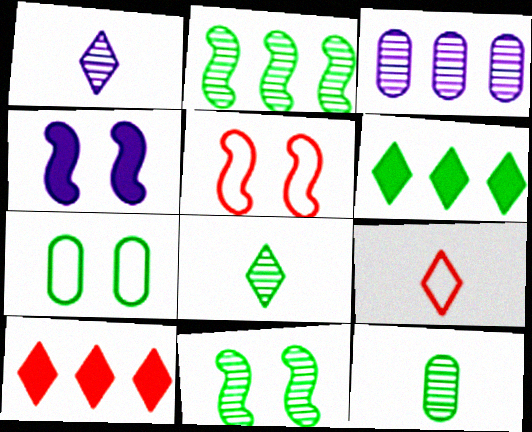[[4, 5, 11]]